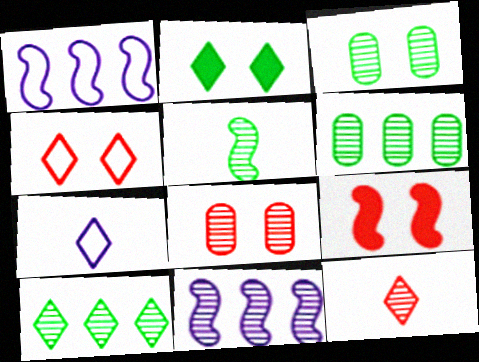[[1, 5, 9], 
[3, 5, 10], 
[3, 11, 12], 
[4, 8, 9], 
[6, 7, 9]]